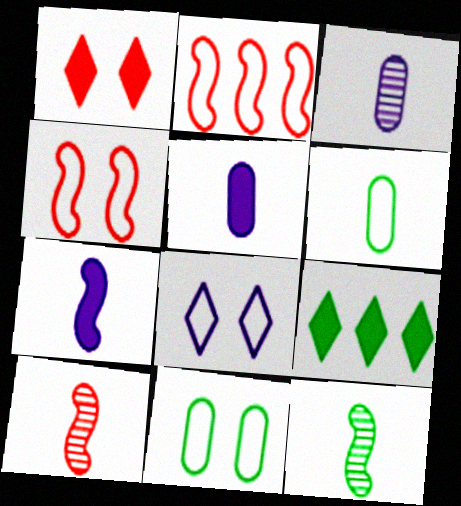[[2, 6, 8], 
[3, 4, 9], 
[4, 8, 11], 
[9, 11, 12]]